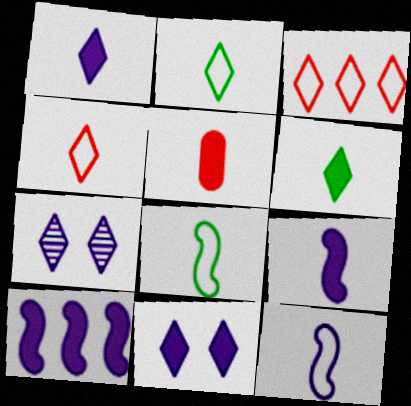[[3, 6, 7], 
[5, 6, 9]]